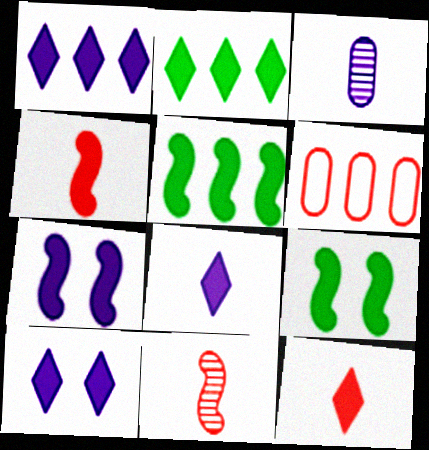[[1, 8, 10], 
[2, 10, 12], 
[4, 5, 7]]